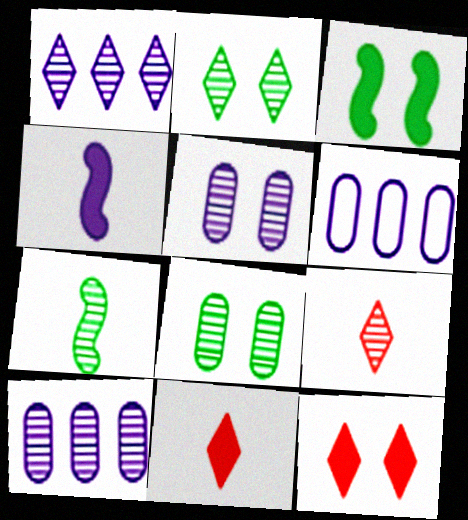[[1, 2, 9], 
[3, 6, 9], 
[6, 7, 12]]